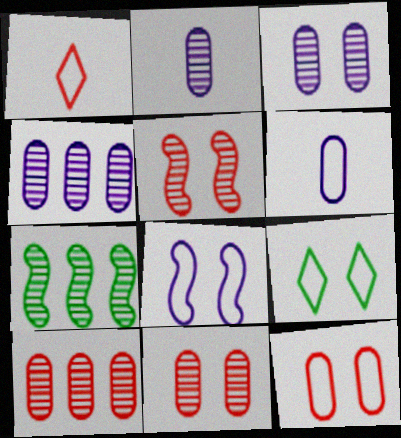[[2, 3, 4], 
[8, 9, 12]]